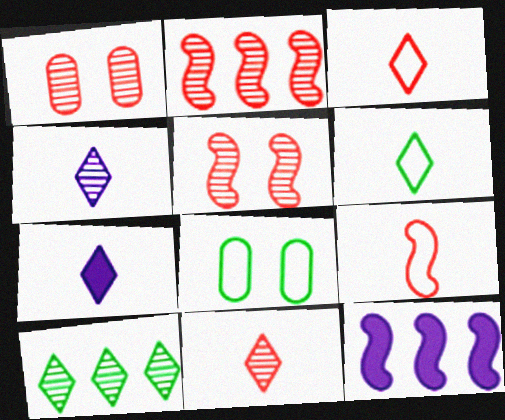[[1, 2, 11], 
[1, 6, 12], 
[2, 7, 8], 
[6, 7, 11], 
[8, 11, 12]]